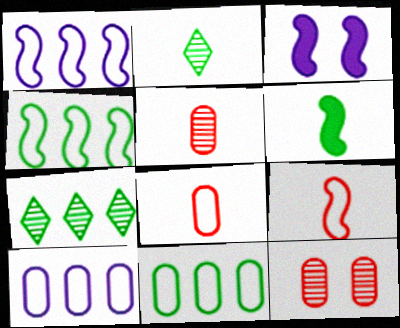[[3, 7, 8]]